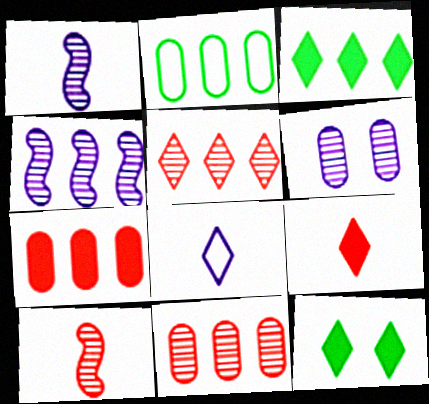[[5, 8, 12]]